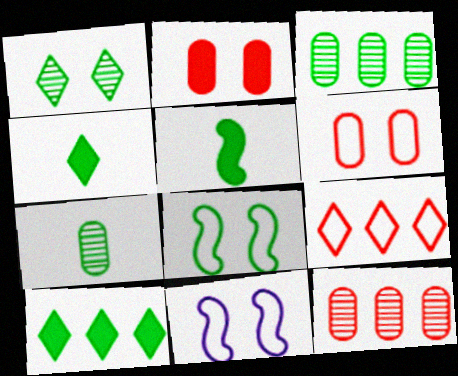[[1, 2, 11], 
[3, 4, 8], 
[4, 11, 12], 
[7, 8, 10]]